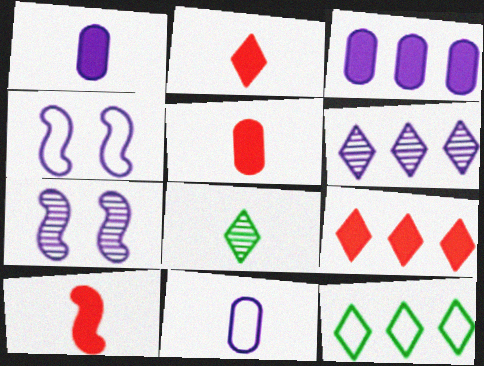[[1, 4, 6], 
[2, 5, 10], 
[5, 7, 12], 
[6, 9, 12], 
[8, 10, 11]]